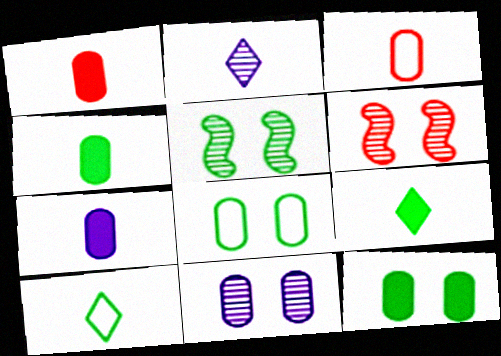[[1, 4, 7]]